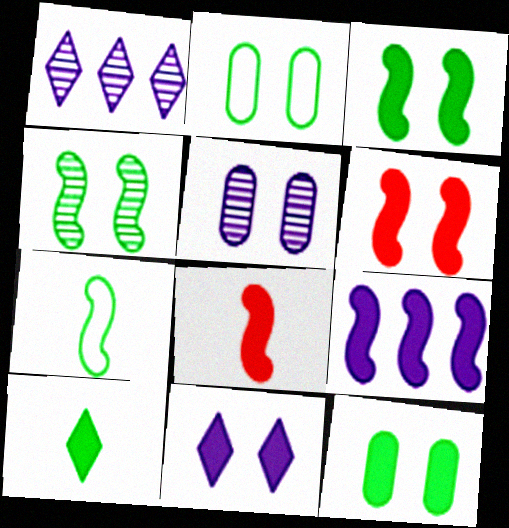[[1, 2, 8], 
[3, 8, 9], 
[6, 11, 12]]